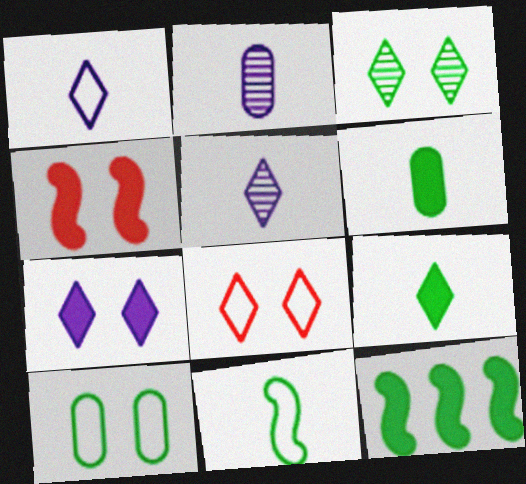[[2, 8, 12], 
[3, 7, 8]]